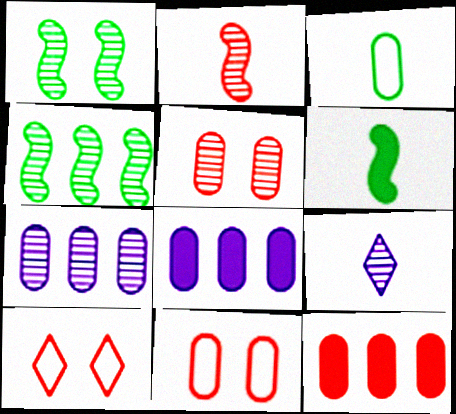[[2, 10, 12], 
[3, 5, 8], 
[4, 5, 9], 
[6, 7, 10]]